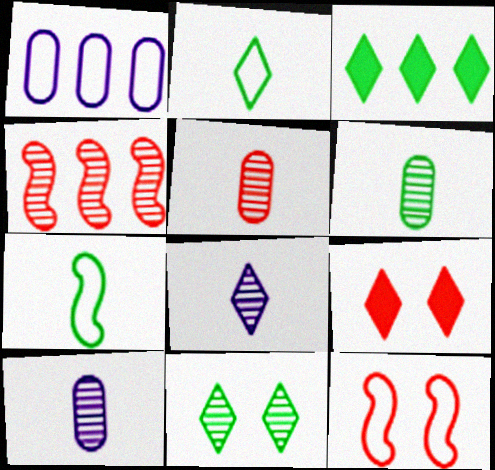[[1, 2, 12], 
[1, 3, 4], 
[2, 3, 11], 
[3, 10, 12], 
[4, 10, 11], 
[5, 6, 10]]